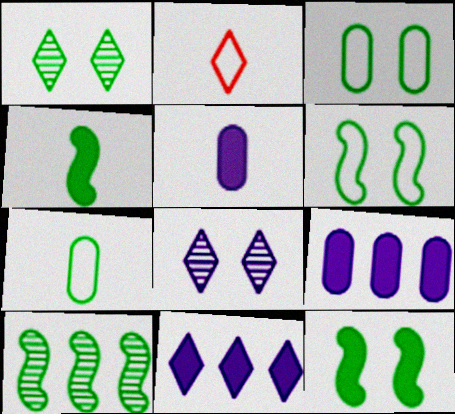[[1, 2, 11], 
[1, 3, 12], 
[4, 6, 10]]